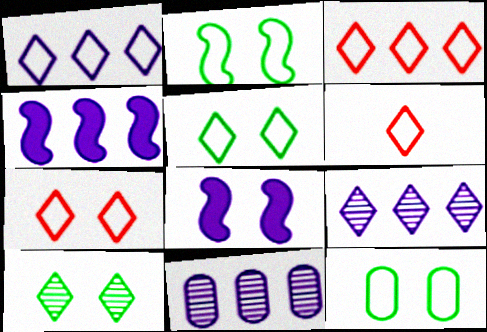[[1, 4, 11], 
[1, 5, 6], 
[2, 5, 12], 
[3, 6, 7]]